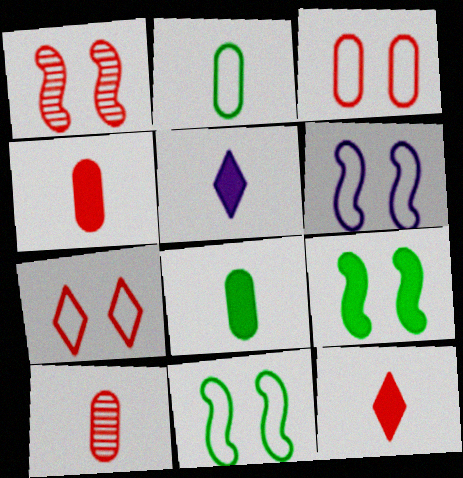[[1, 6, 9]]